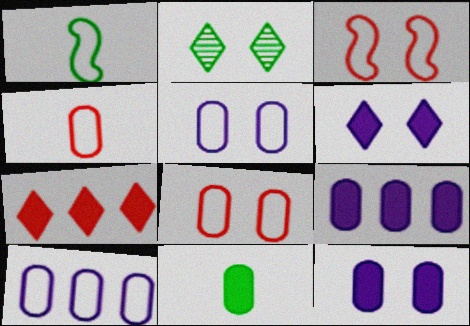[[2, 3, 12]]